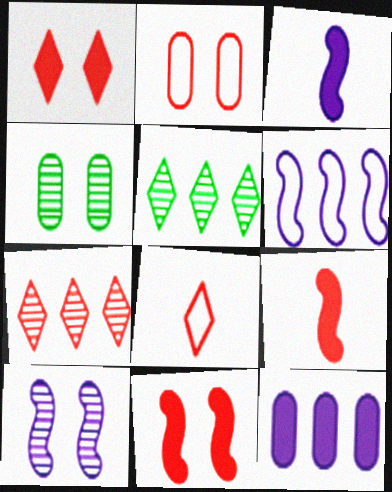[[1, 7, 8], 
[2, 3, 5], 
[2, 7, 9], 
[3, 6, 10]]